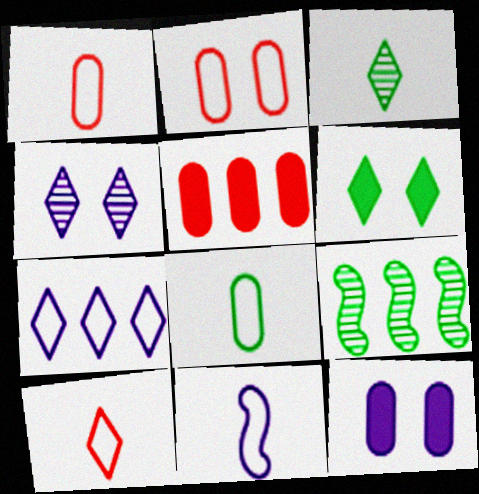[[5, 7, 9], 
[6, 8, 9], 
[8, 10, 11], 
[9, 10, 12]]